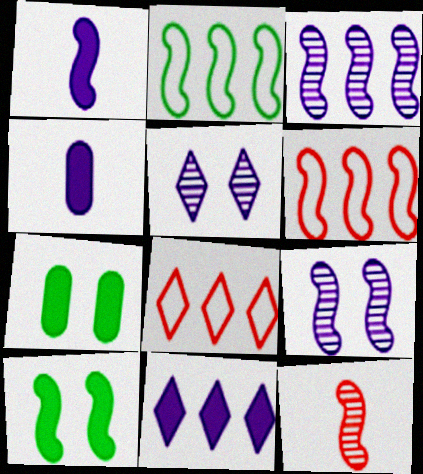[]